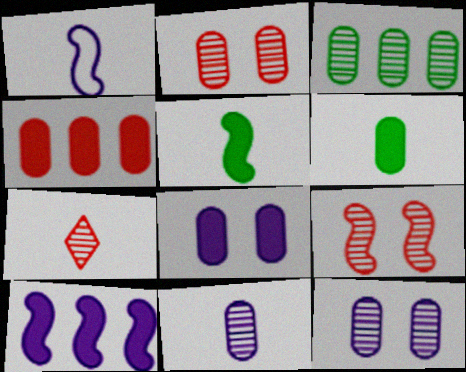[[1, 6, 7], 
[2, 3, 11], 
[4, 6, 8]]